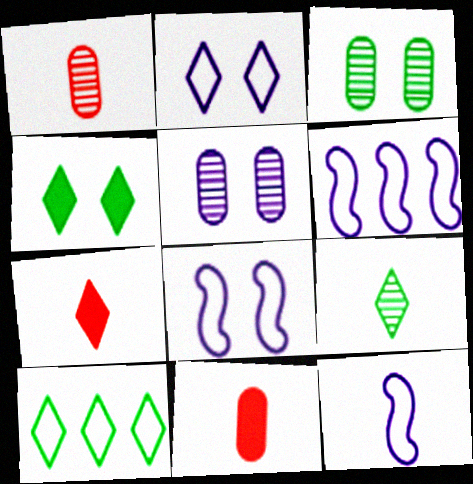[[1, 4, 6], 
[3, 6, 7], 
[4, 9, 10], 
[6, 8, 12], 
[9, 11, 12]]